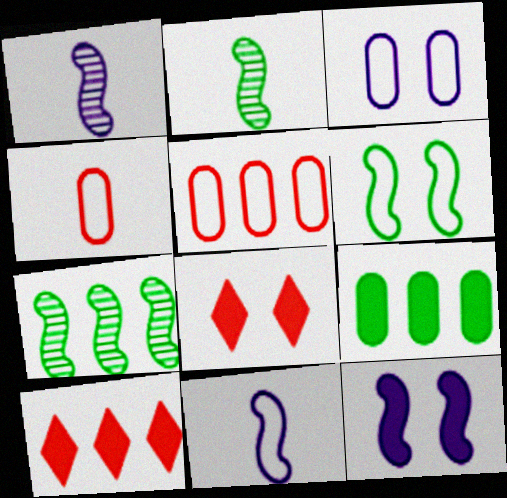[[2, 3, 10]]